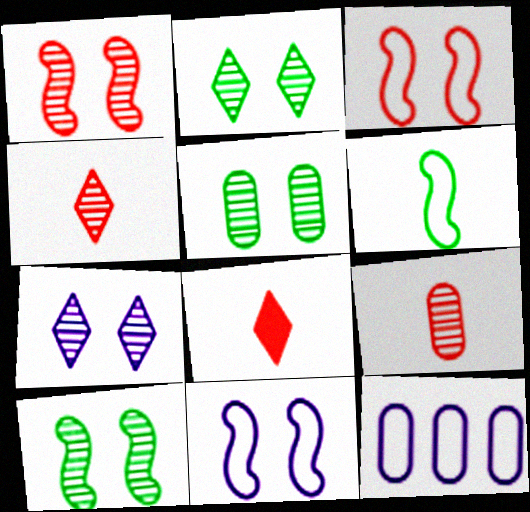[[1, 5, 7], 
[2, 5, 10], 
[8, 10, 12]]